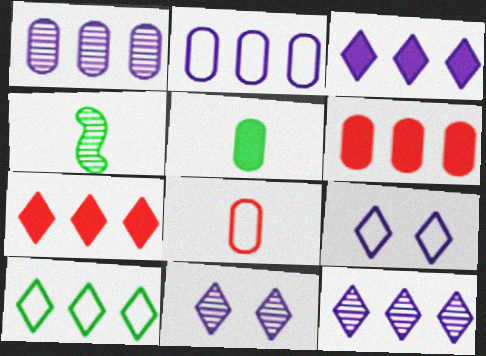[[4, 6, 9], 
[7, 10, 12]]